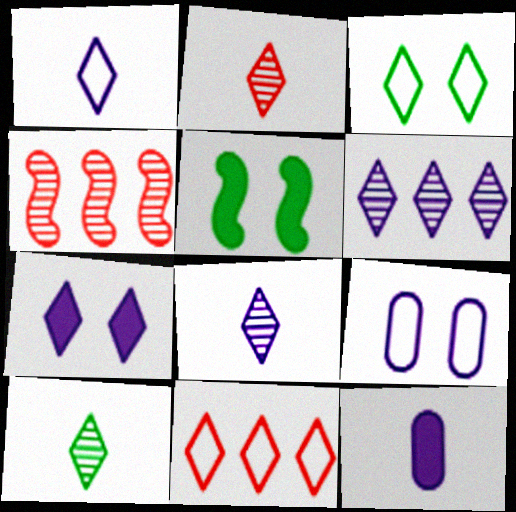[[1, 3, 11], 
[1, 6, 7], 
[2, 8, 10], 
[3, 4, 12], 
[7, 10, 11]]